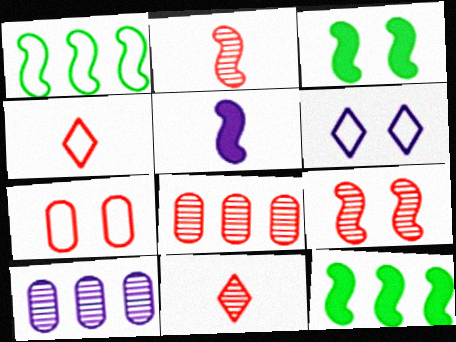[[1, 5, 9], 
[3, 4, 10], 
[5, 6, 10], 
[8, 9, 11]]